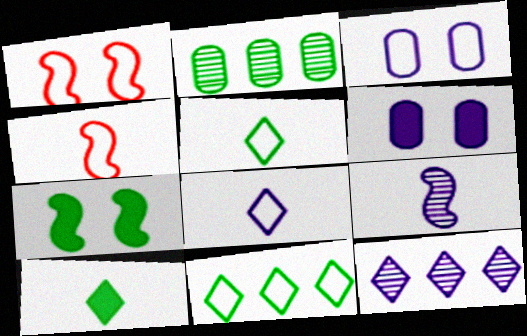[[2, 5, 7], 
[3, 4, 11]]